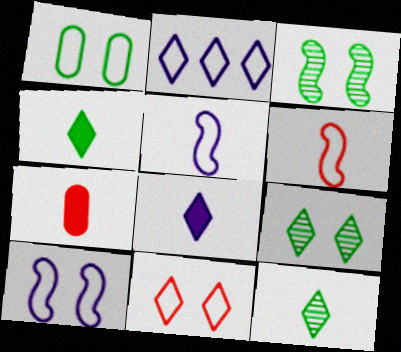[[1, 2, 6], 
[1, 10, 11], 
[2, 3, 7], 
[5, 7, 12]]